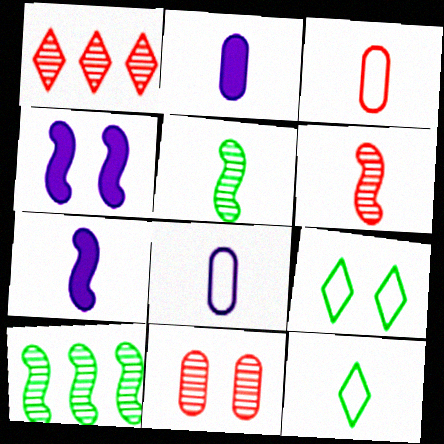[[1, 6, 11], 
[2, 6, 12], 
[4, 9, 11]]